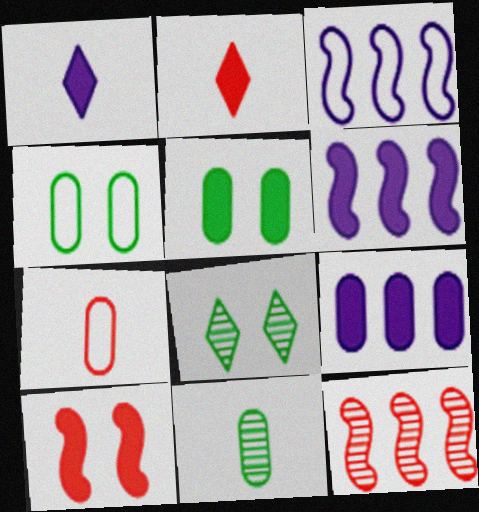[[1, 4, 12], 
[2, 5, 6], 
[6, 7, 8]]